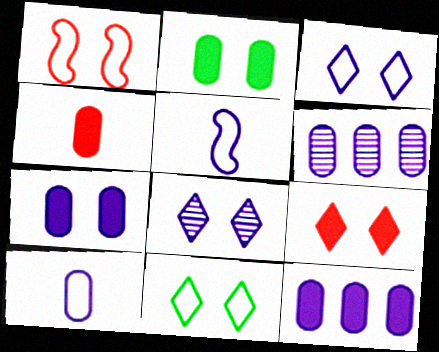[[1, 2, 8], 
[2, 4, 12], 
[5, 8, 12], 
[6, 7, 10], 
[8, 9, 11]]